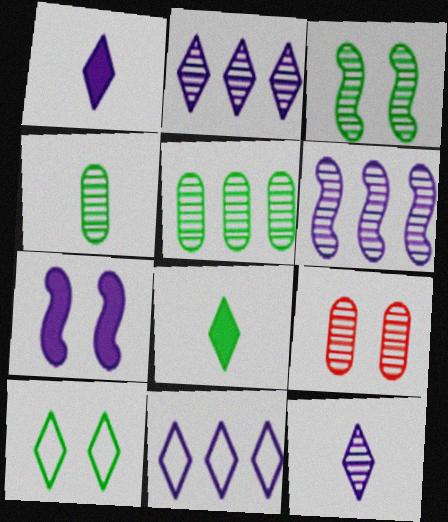[[7, 9, 10]]